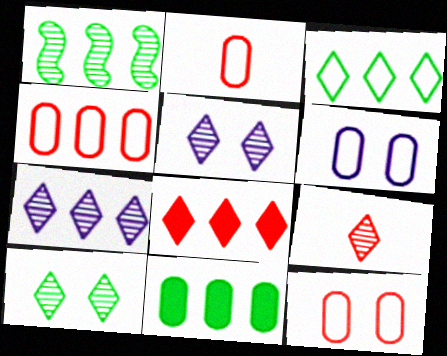[[1, 3, 11], 
[2, 4, 12], 
[3, 7, 8], 
[7, 9, 10]]